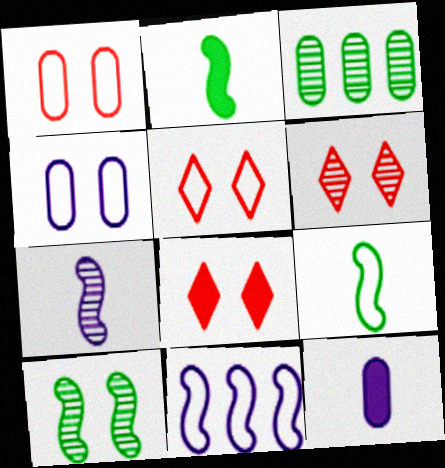[[1, 3, 12], 
[3, 6, 7], 
[4, 8, 10], 
[5, 6, 8]]